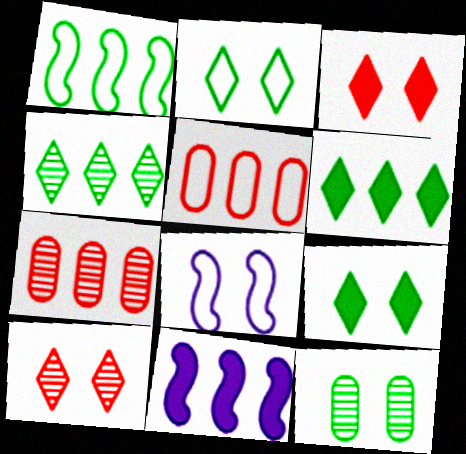[[3, 8, 12], 
[4, 5, 11]]